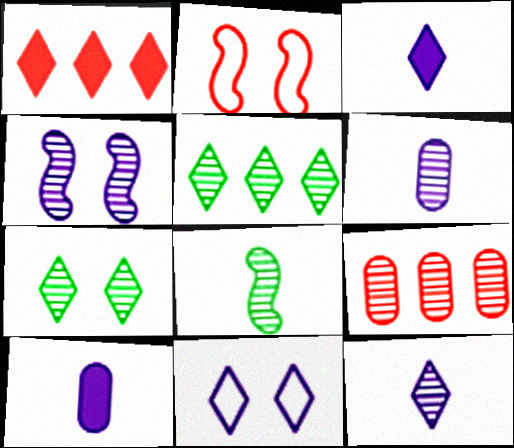[[2, 5, 10]]